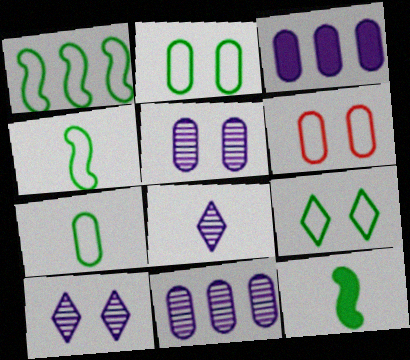[[1, 7, 9]]